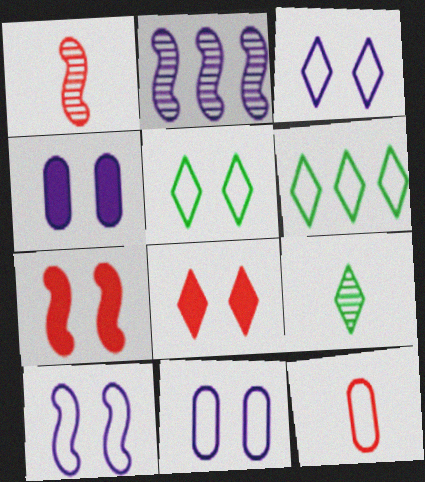[[1, 4, 6], 
[3, 10, 11], 
[6, 10, 12]]